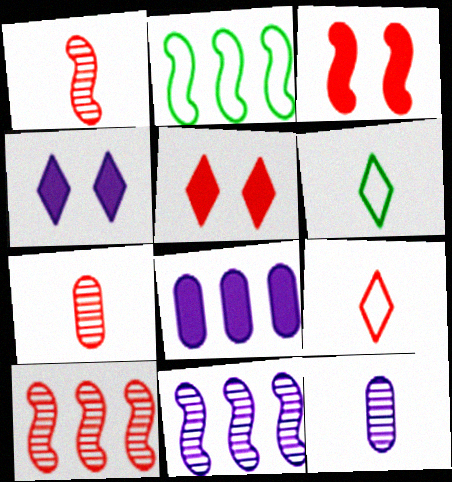[[2, 4, 7], 
[2, 5, 12]]